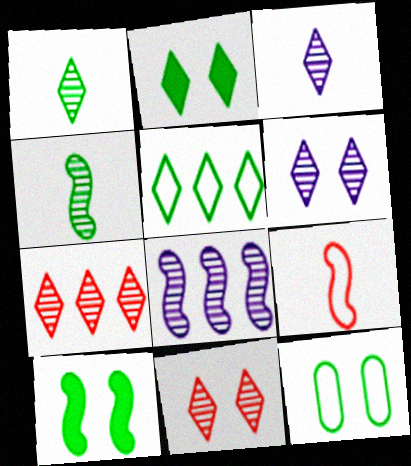[[1, 2, 5], 
[1, 6, 7], 
[8, 9, 10]]